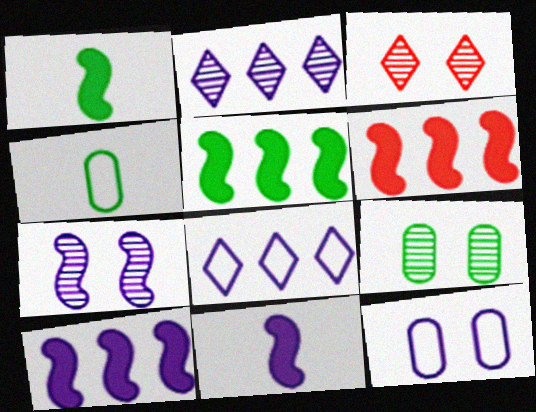[[2, 11, 12], 
[3, 4, 10], 
[3, 7, 9], 
[5, 6, 10]]